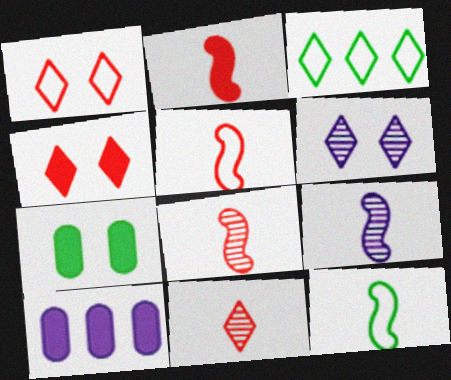[[2, 5, 8], 
[2, 9, 12]]